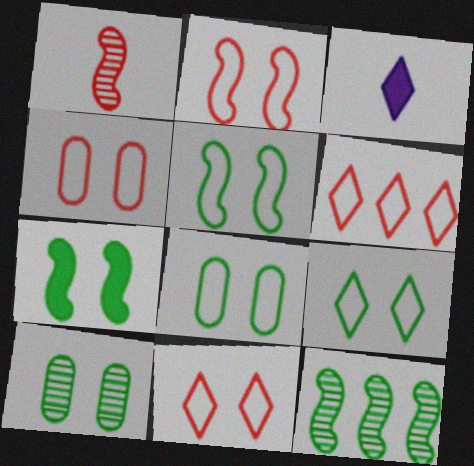[[2, 4, 11], 
[3, 4, 12], 
[5, 8, 9], 
[7, 9, 10]]